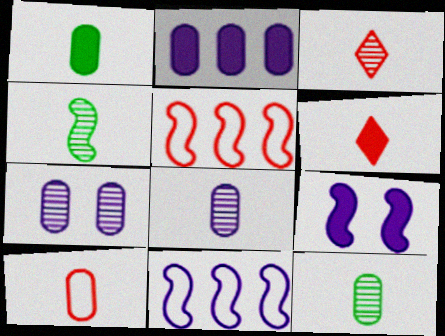[[1, 8, 10], 
[3, 4, 8], 
[4, 5, 9]]